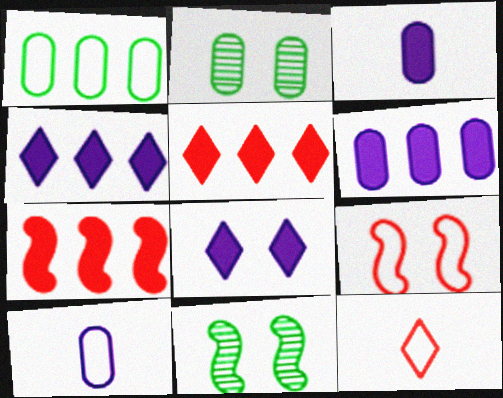[[2, 8, 9], 
[5, 10, 11], 
[6, 11, 12]]